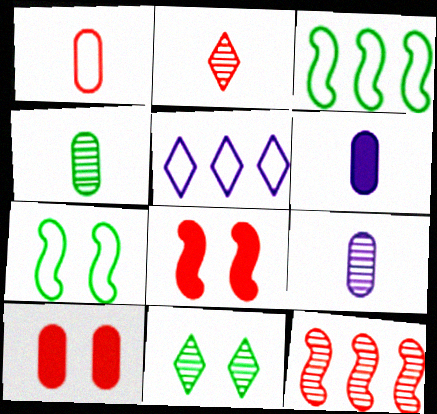[[1, 4, 6], 
[1, 5, 7], 
[4, 5, 8], 
[9, 11, 12]]